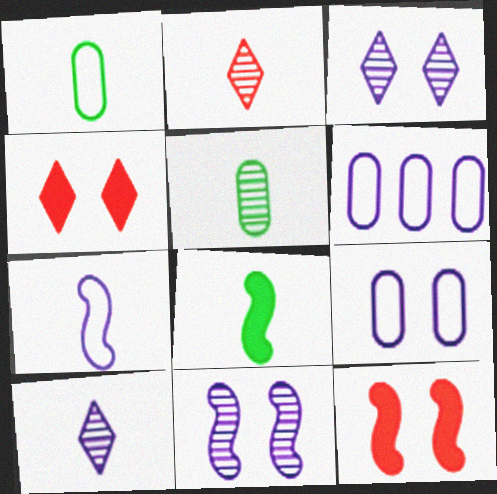[]